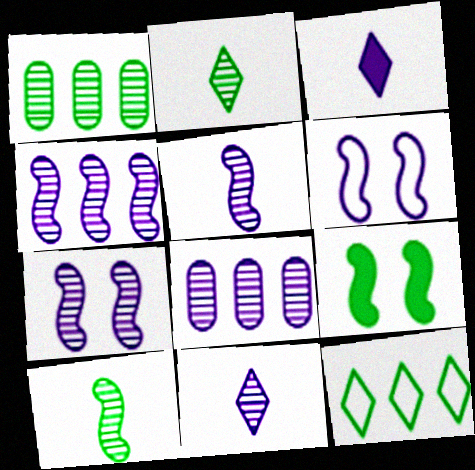[[3, 6, 8], 
[4, 5, 7], 
[7, 8, 11]]